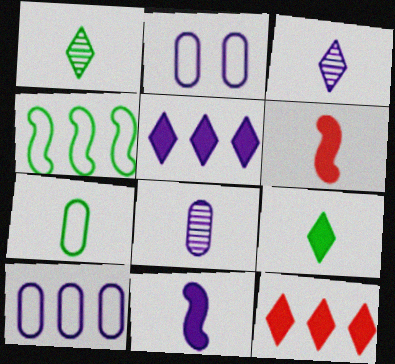[[3, 6, 7]]